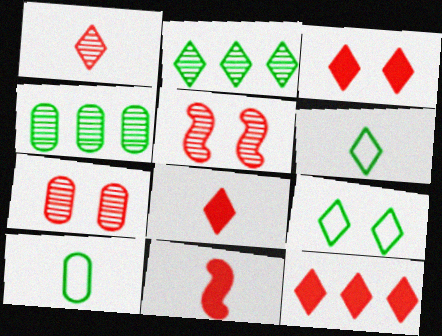[[3, 8, 12]]